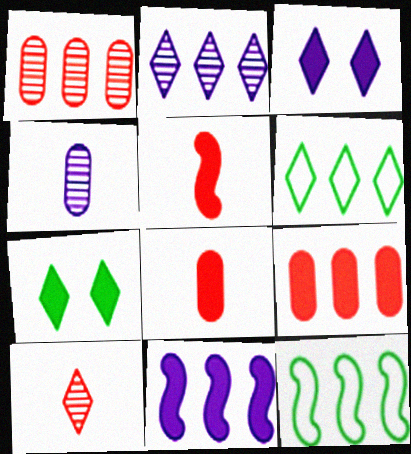[[1, 6, 11], 
[2, 9, 12], 
[3, 6, 10], 
[7, 8, 11]]